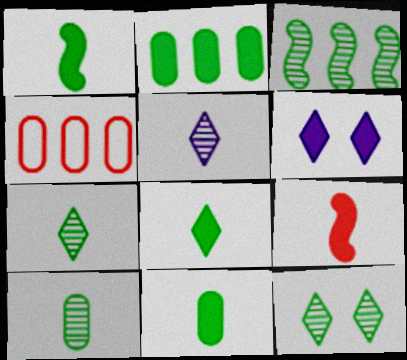[[1, 8, 11], 
[2, 6, 9], 
[3, 10, 12]]